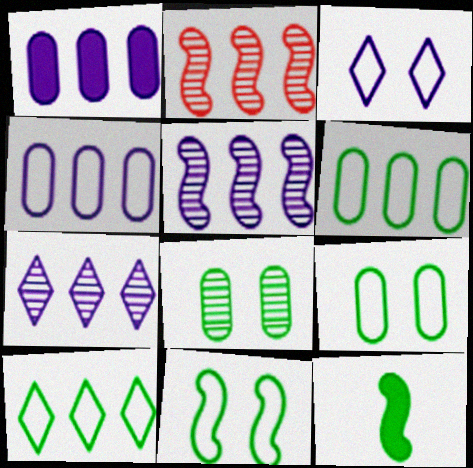[[1, 2, 10], 
[8, 10, 12]]